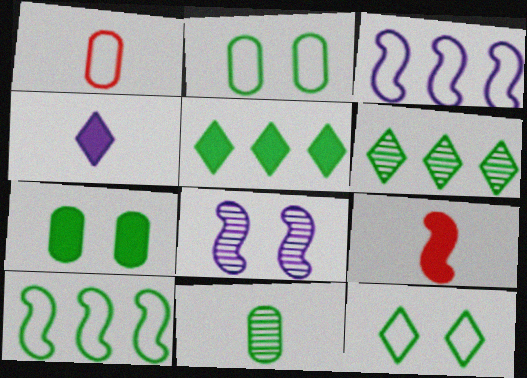[[1, 3, 12], 
[1, 5, 8], 
[8, 9, 10]]